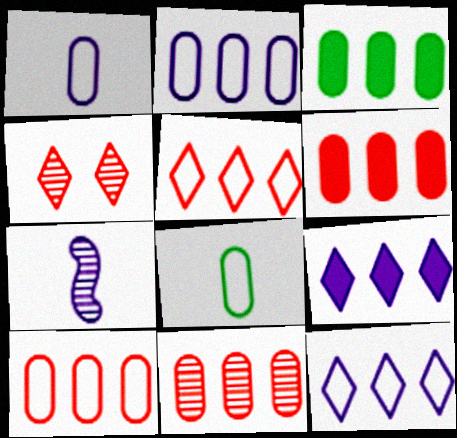[[2, 3, 11], 
[6, 10, 11]]